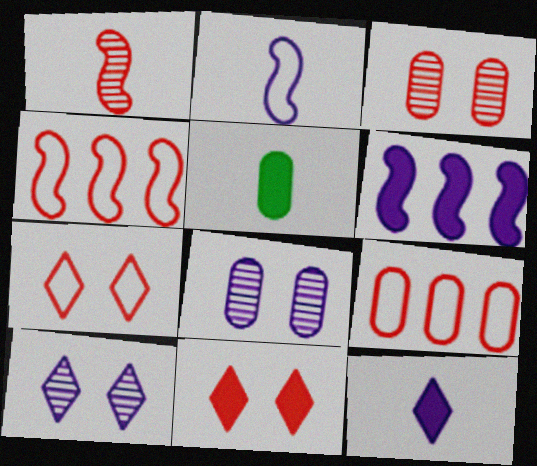[[1, 9, 11], 
[4, 5, 10], 
[5, 6, 11], 
[5, 8, 9]]